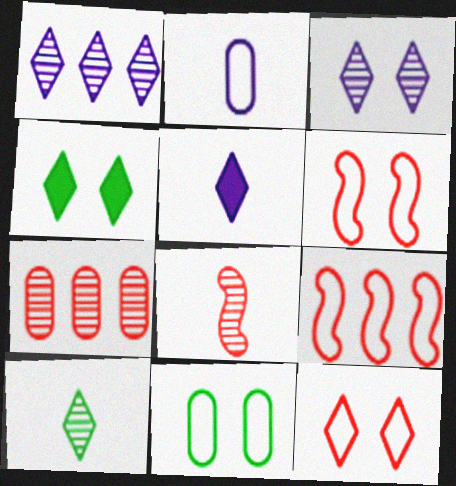[[3, 4, 12]]